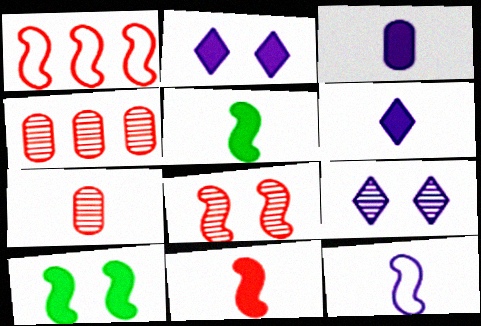[[1, 8, 11]]